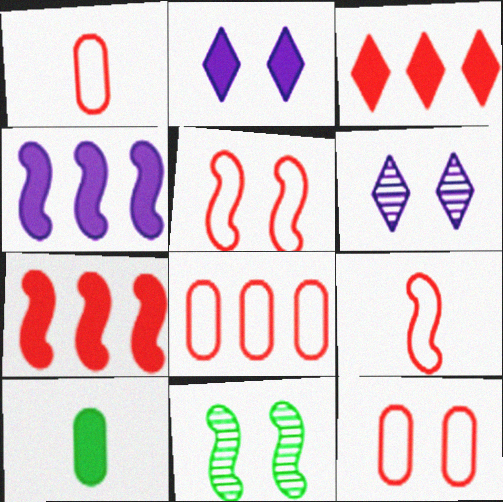[[1, 8, 12], 
[2, 7, 10], 
[2, 11, 12], 
[4, 9, 11]]